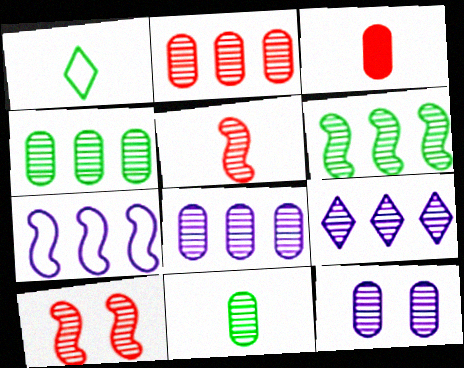[[2, 4, 8], 
[2, 6, 9], 
[2, 11, 12], 
[9, 10, 11]]